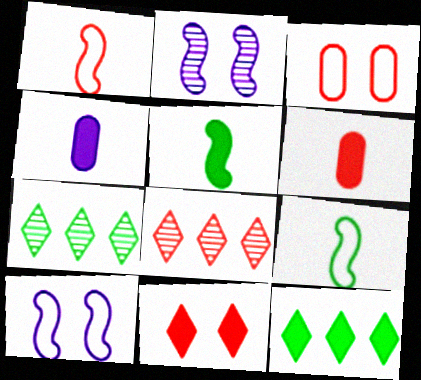[[6, 7, 10]]